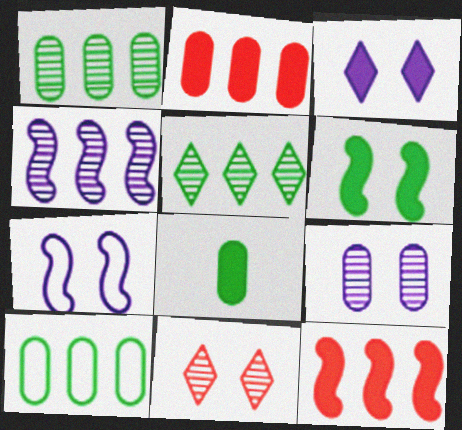[[3, 7, 9], 
[3, 8, 12]]